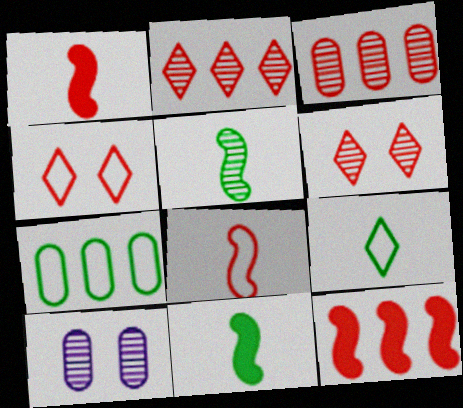[[1, 3, 4], 
[2, 5, 10], 
[9, 10, 12]]